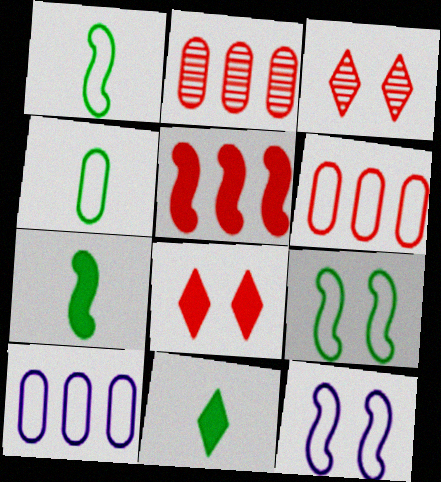[[2, 11, 12], 
[3, 7, 10]]